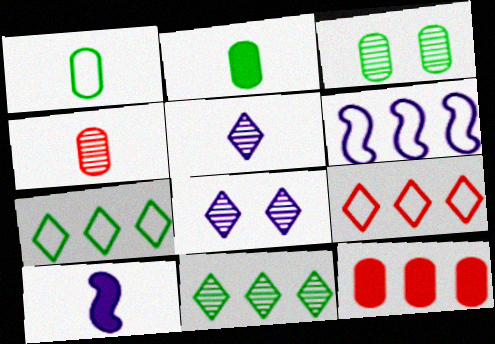[[3, 9, 10], 
[6, 11, 12]]